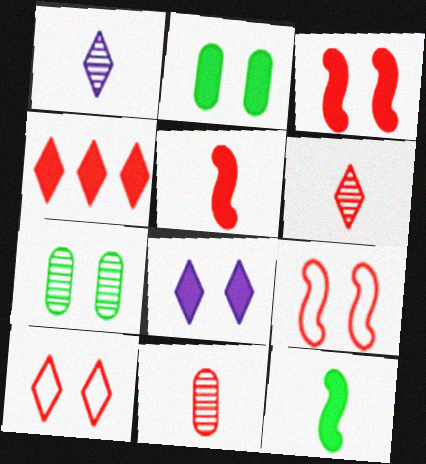[[2, 3, 8], 
[4, 6, 10], 
[4, 9, 11], 
[7, 8, 9]]